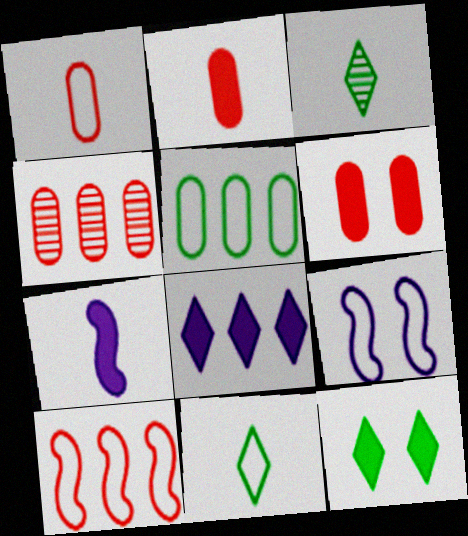[[1, 3, 7], 
[1, 4, 6]]